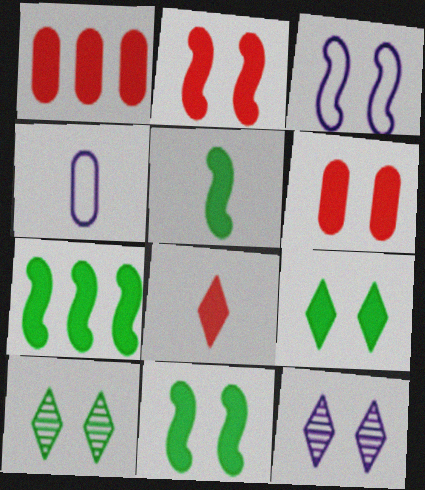[[1, 2, 8], 
[3, 6, 10], 
[5, 7, 11]]